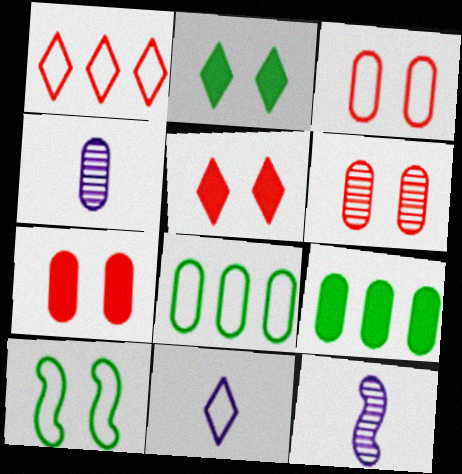[[3, 4, 9], 
[3, 6, 7], 
[4, 7, 8], 
[5, 8, 12]]